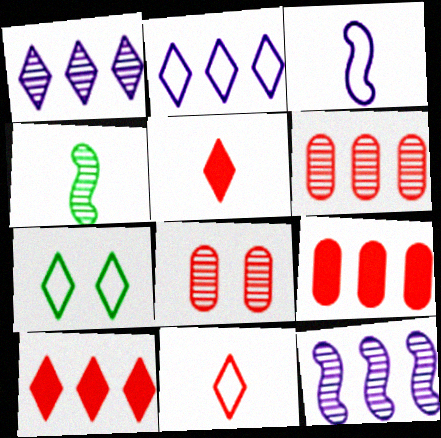[[1, 4, 8], 
[1, 5, 7], 
[2, 7, 11]]